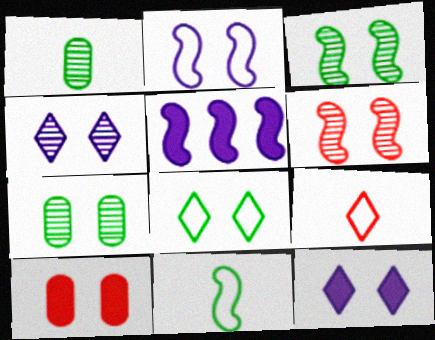[[4, 6, 7], 
[5, 6, 11], 
[5, 7, 9]]